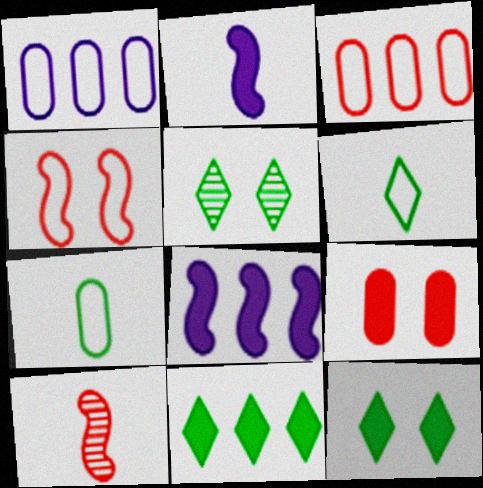[[1, 4, 6], 
[1, 10, 12], 
[2, 3, 5], 
[2, 9, 11], 
[5, 6, 11]]